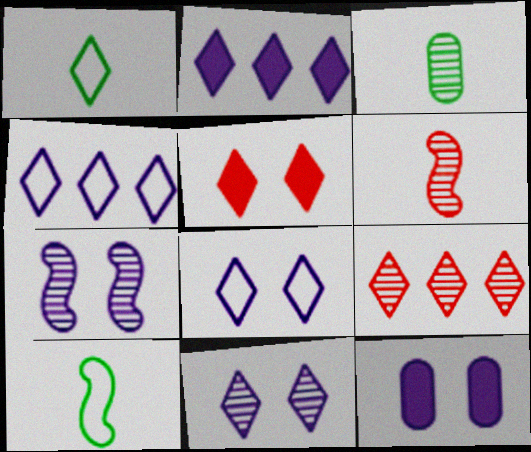[[3, 7, 9], 
[7, 8, 12], 
[9, 10, 12]]